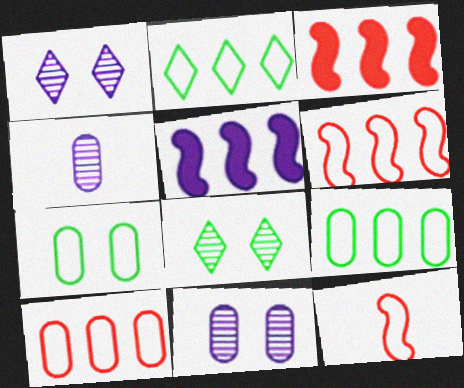[]